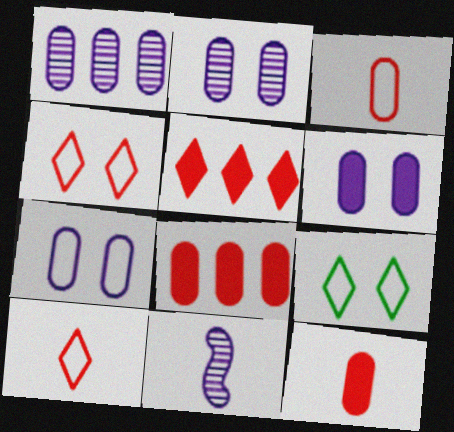[[2, 6, 7], 
[8, 9, 11]]